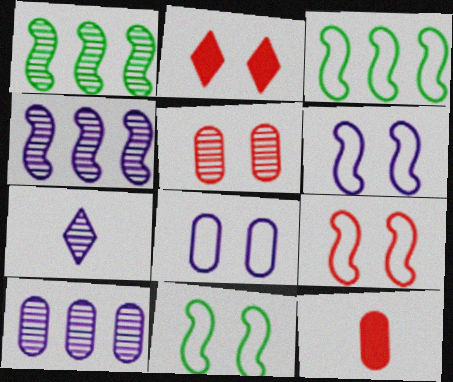[[1, 5, 7], 
[2, 5, 9], 
[6, 9, 11]]